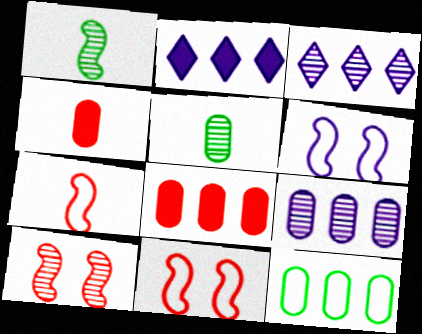[[2, 5, 11], 
[3, 5, 10], 
[8, 9, 12]]